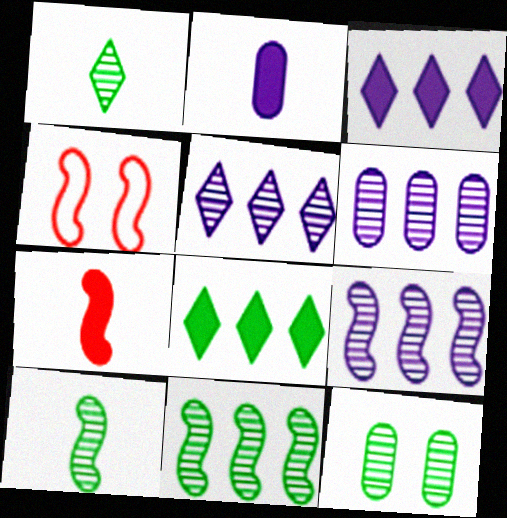[[1, 11, 12], 
[5, 6, 9]]